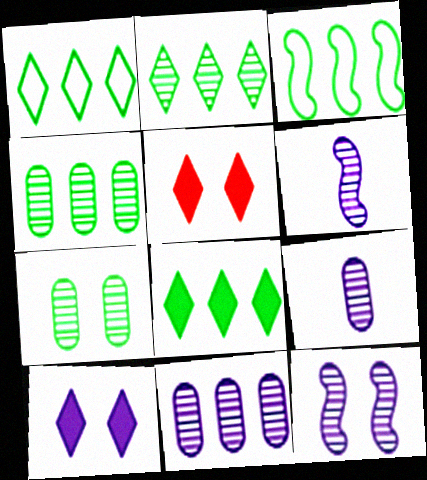[[1, 2, 8], 
[3, 4, 8], 
[3, 5, 9]]